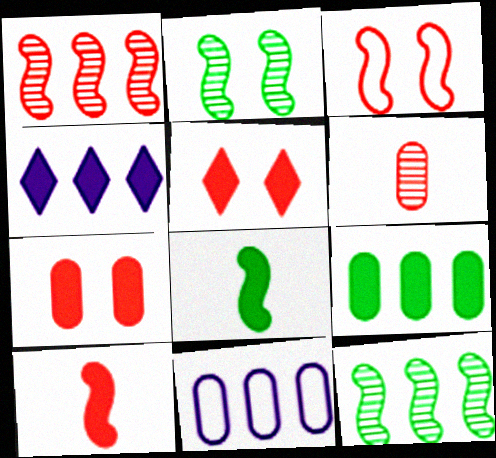[[1, 3, 10], 
[4, 7, 8]]